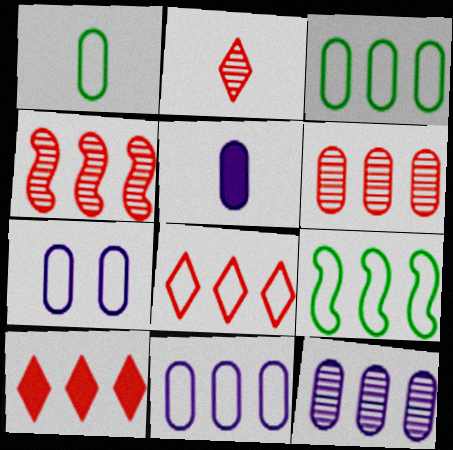[[5, 7, 12], 
[8, 9, 11], 
[9, 10, 12]]